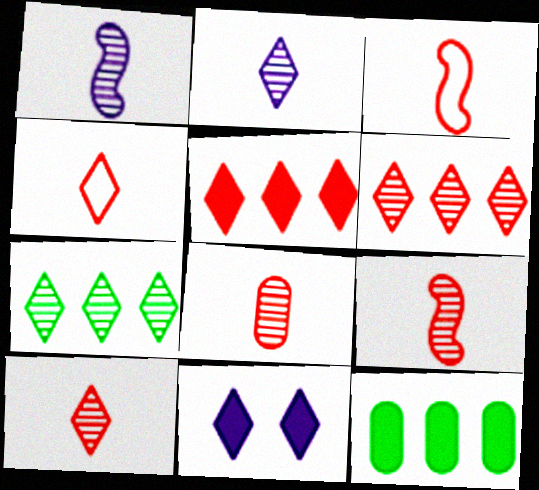[[4, 7, 11], 
[8, 9, 10]]